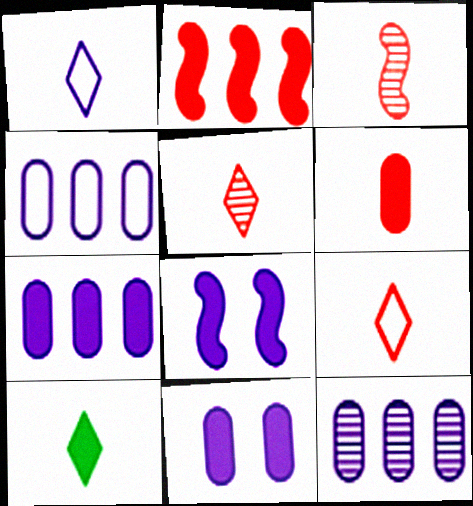[[1, 5, 10], 
[1, 8, 12], 
[2, 10, 11], 
[3, 6, 9], 
[4, 7, 12]]